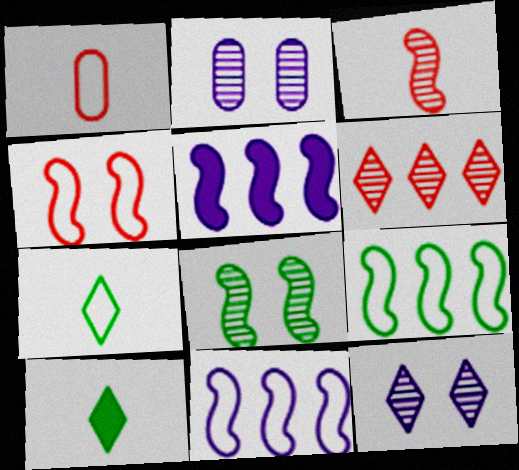[]